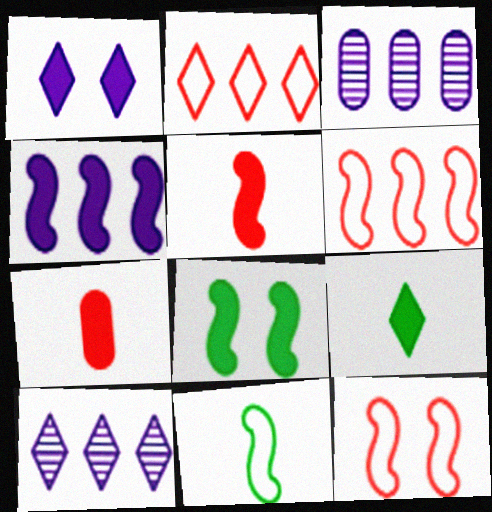[[3, 9, 12], 
[4, 5, 8]]